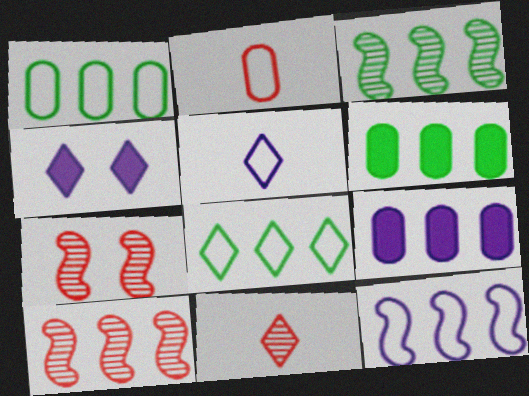[[2, 3, 4], 
[3, 6, 8], 
[4, 8, 11], 
[5, 6, 7], 
[8, 9, 10]]